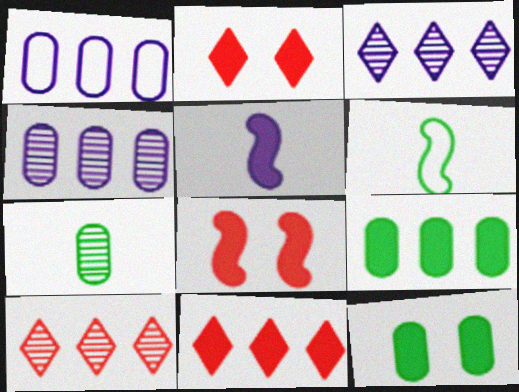[[2, 4, 6], 
[2, 5, 9], 
[5, 11, 12]]